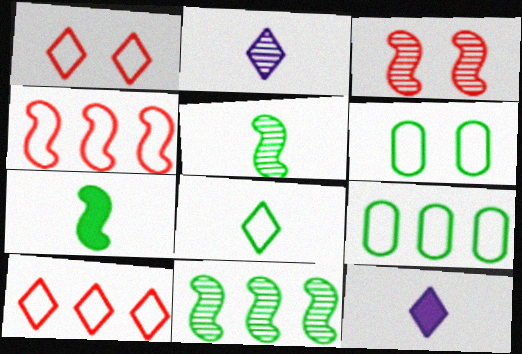[[3, 9, 12]]